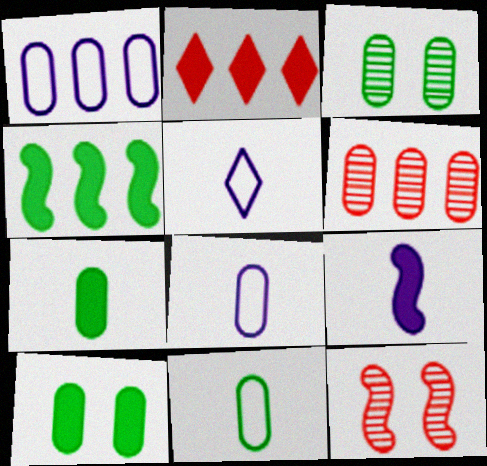[[2, 9, 10], 
[6, 8, 10]]